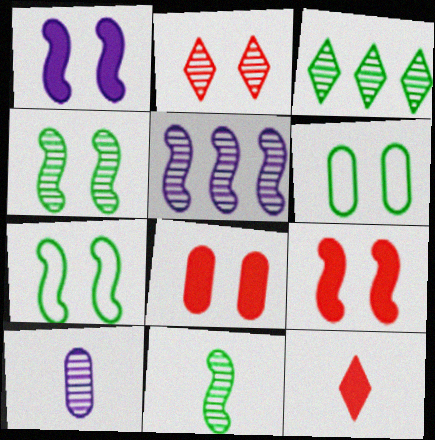[[1, 2, 6], 
[5, 6, 12]]